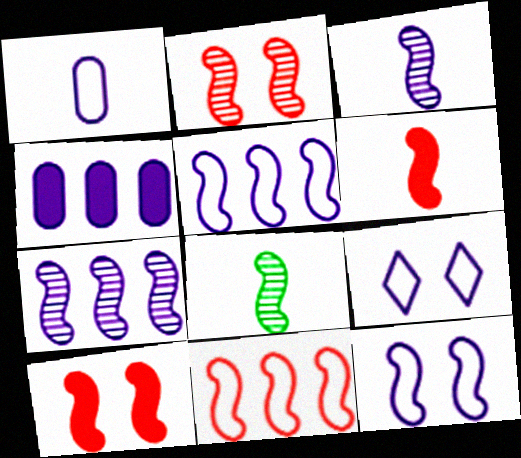[[1, 5, 9], 
[2, 6, 11], 
[2, 7, 8], 
[3, 4, 9], 
[5, 8, 10]]